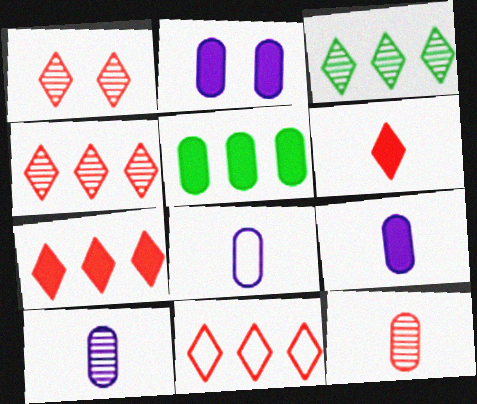[[1, 6, 11], 
[4, 7, 11], 
[8, 9, 10]]